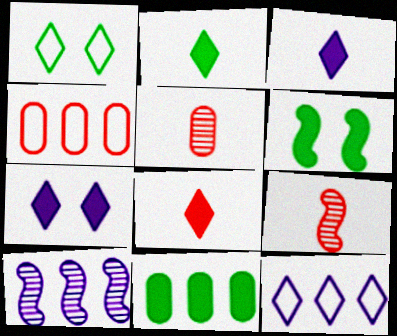[[2, 3, 8], 
[2, 6, 11], 
[5, 6, 12]]